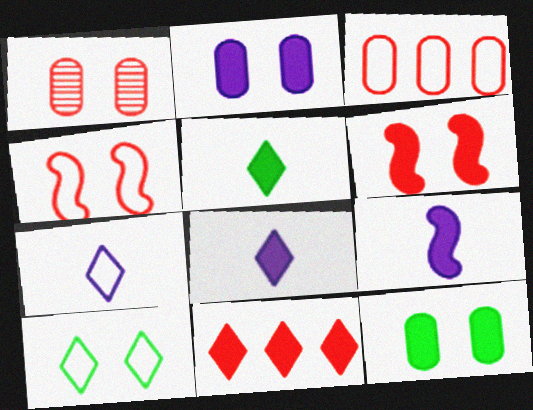[[9, 11, 12]]